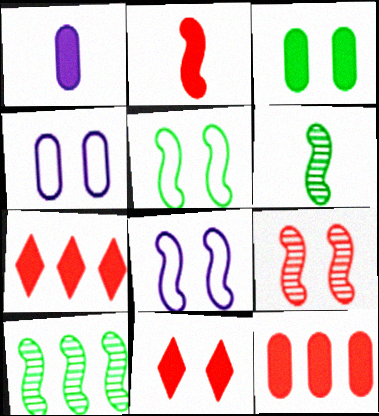[[1, 3, 12], 
[2, 8, 10], 
[2, 11, 12], 
[4, 6, 7]]